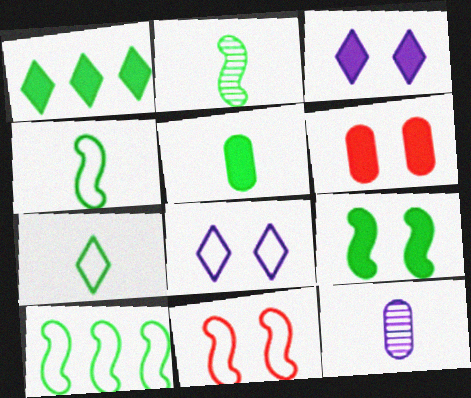[[1, 5, 9], 
[1, 11, 12], 
[2, 5, 7], 
[2, 9, 10], 
[3, 6, 9]]